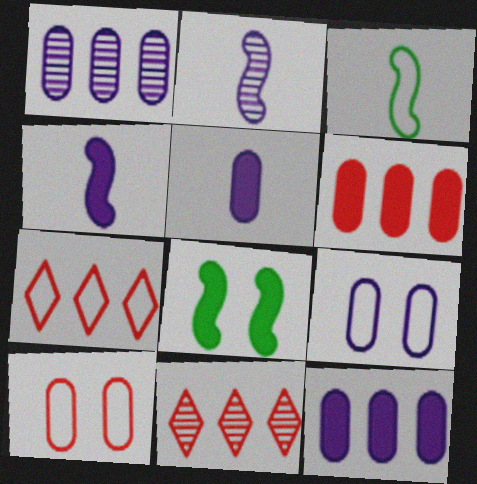[[1, 5, 9], 
[3, 7, 9]]